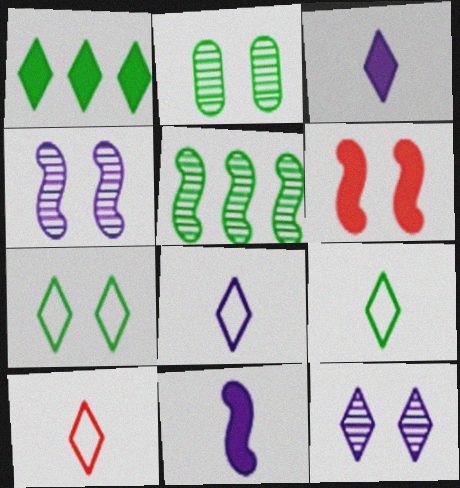[[1, 10, 12], 
[8, 9, 10]]